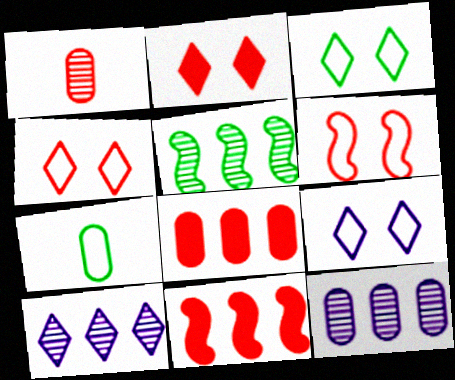[[1, 4, 11], 
[3, 4, 9]]